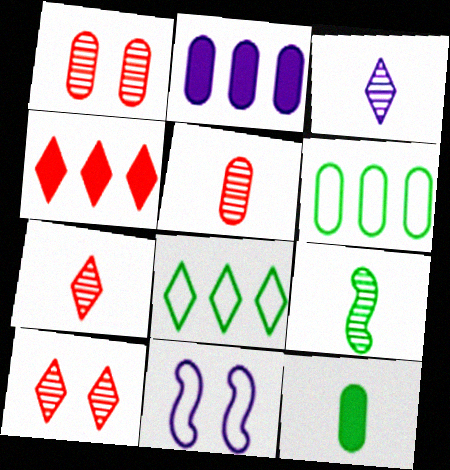[[2, 3, 11], 
[3, 5, 9]]